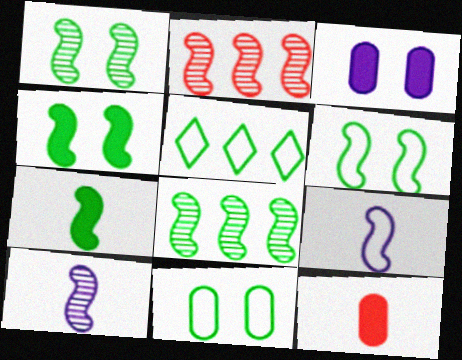[[1, 2, 10], 
[1, 4, 6], 
[2, 4, 9], 
[6, 7, 8]]